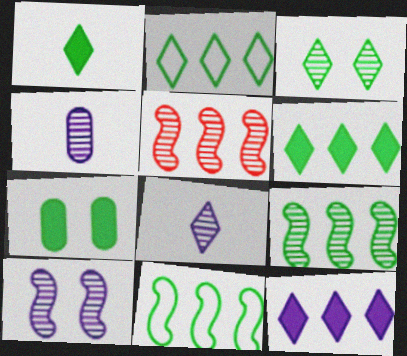[[1, 2, 3], 
[3, 4, 5]]